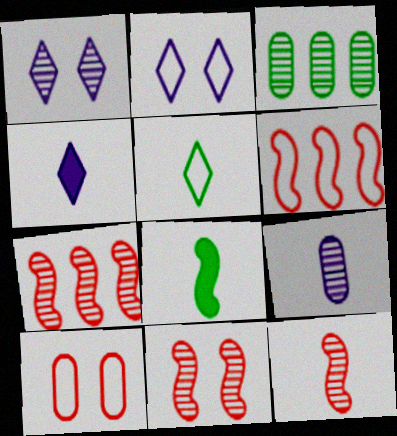[[1, 3, 12], 
[7, 11, 12]]